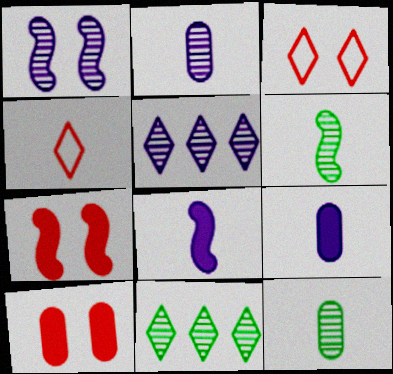[[1, 2, 5], 
[4, 6, 9], 
[4, 8, 12]]